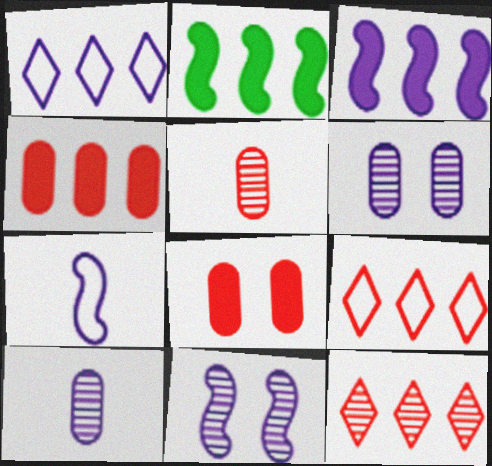[[3, 7, 11]]